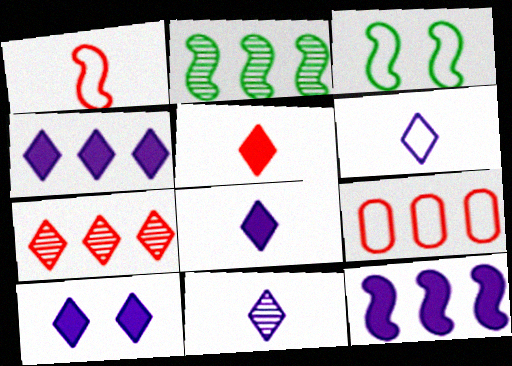[[2, 4, 9], 
[3, 6, 9], 
[4, 8, 10], 
[6, 8, 11]]